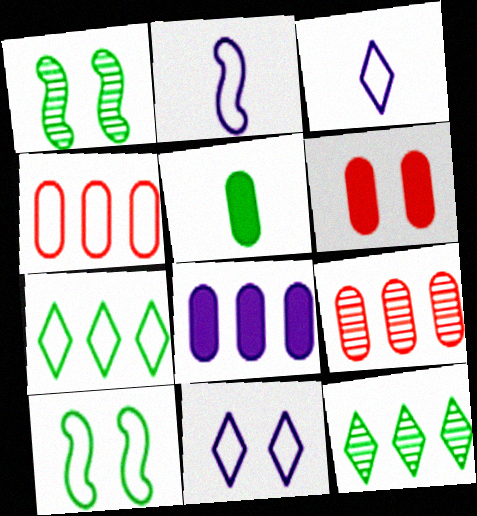[[1, 5, 7], 
[1, 6, 11], 
[2, 6, 12], 
[3, 4, 10], 
[5, 6, 8], 
[5, 10, 12]]